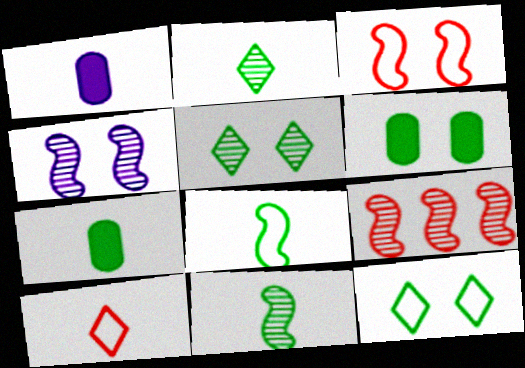[[1, 9, 12], 
[1, 10, 11], 
[2, 7, 8], 
[4, 9, 11]]